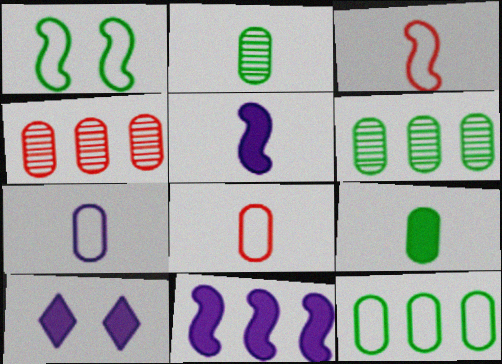[[3, 6, 10]]